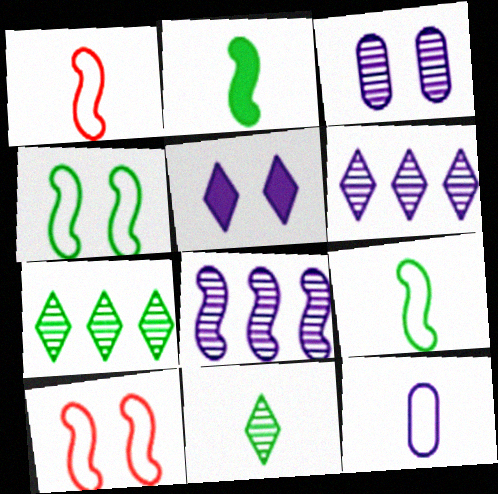[[2, 8, 10], 
[5, 8, 12]]